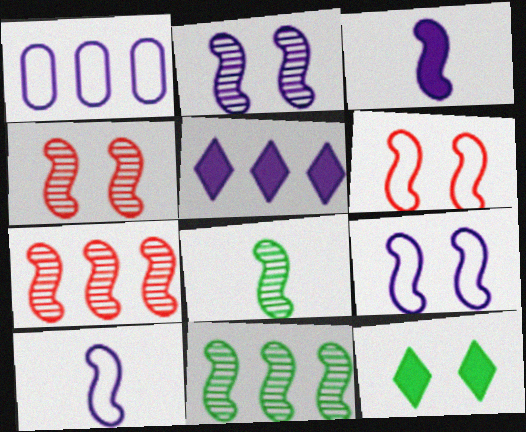[[2, 7, 8], 
[3, 6, 11]]